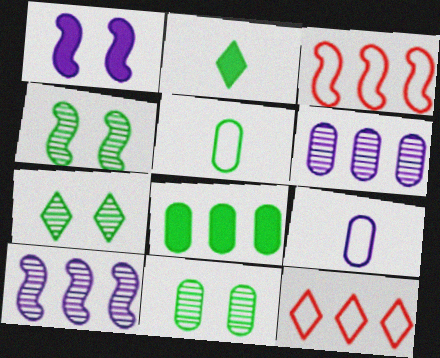[[4, 7, 11], 
[5, 8, 11], 
[8, 10, 12]]